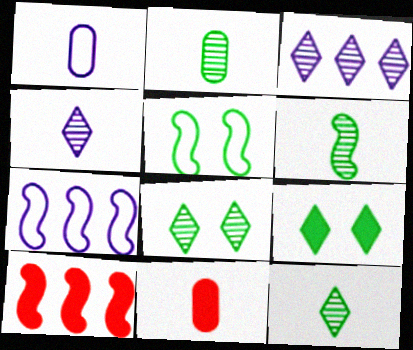[[1, 2, 11], 
[1, 8, 10], 
[2, 6, 12], 
[3, 5, 11], 
[7, 8, 11]]